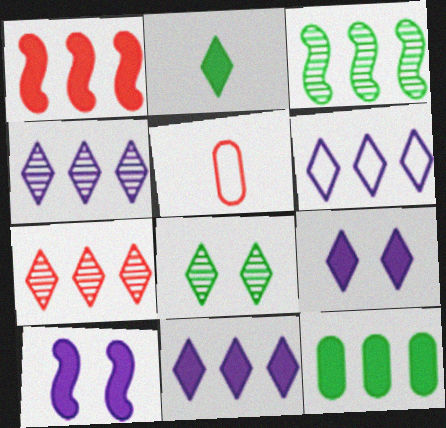[[1, 11, 12], 
[3, 5, 9], 
[4, 6, 11]]